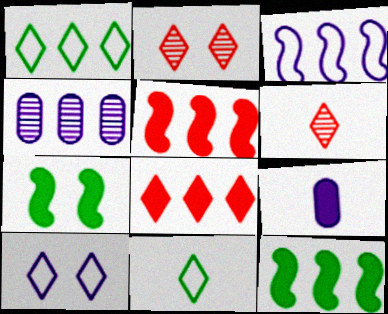[[1, 4, 5], 
[7, 8, 9]]